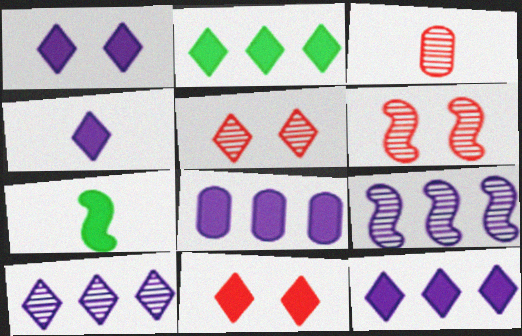[[1, 4, 12], 
[2, 4, 11], 
[7, 8, 11]]